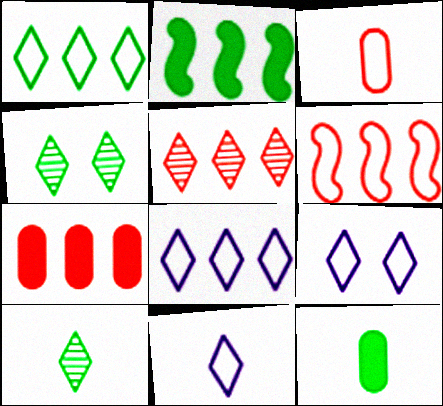[[5, 6, 7], 
[8, 9, 11]]